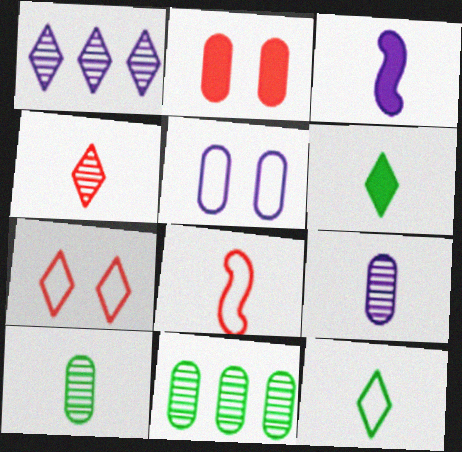[[1, 3, 5], 
[1, 6, 7], 
[3, 7, 11], 
[6, 8, 9]]